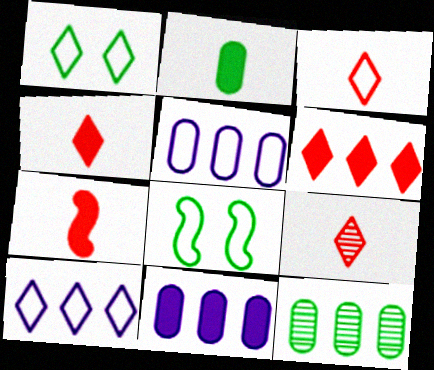[[1, 3, 10], 
[3, 4, 9], 
[3, 5, 8], 
[8, 9, 11]]